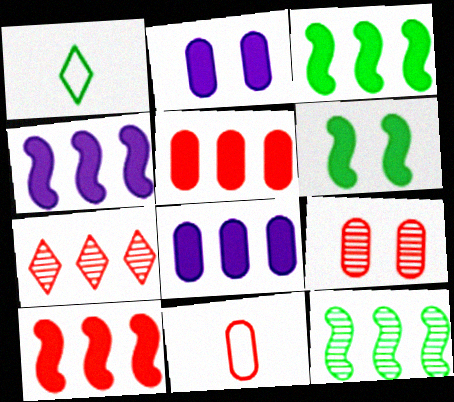[[1, 4, 9], 
[3, 4, 10], 
[5, 9, 11]]